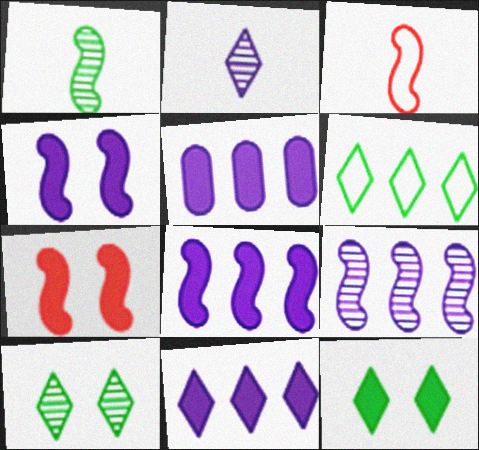[[3, 5, 10], 
[5, 8, 11]]